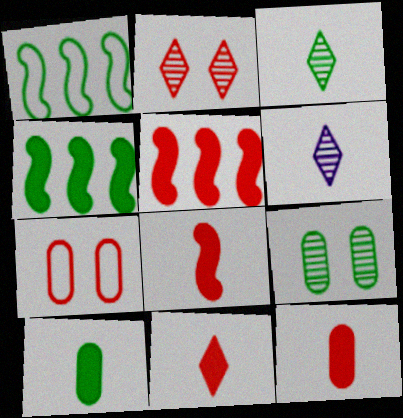[[4, 6, 7], 
[8, 11, 12]]